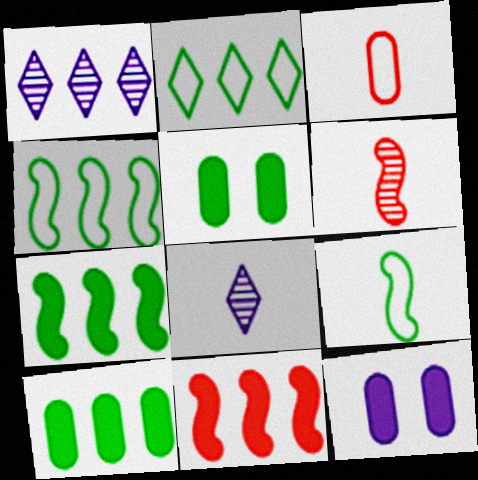[[2, 6, 12]]